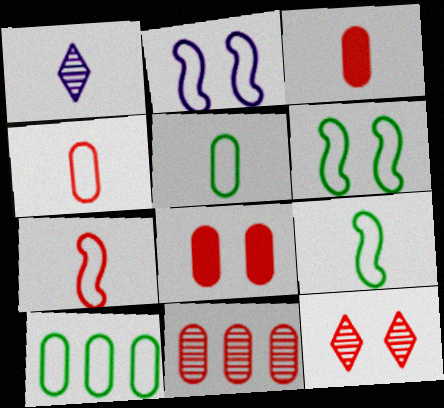[[1, 3, 9], 
[4, 8, 11]]